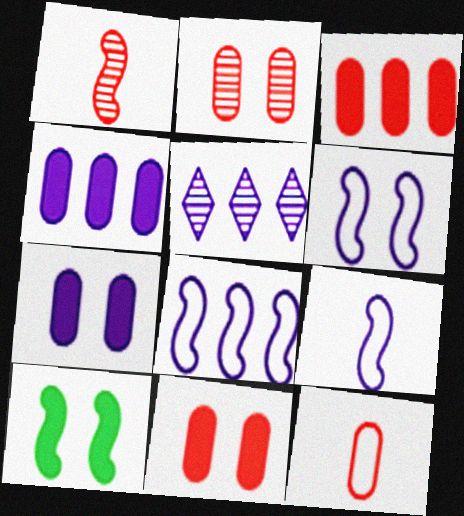[[1, 8, 10], 
[2, 3, 12], 
[4, 5, 8], 
[5, 7, 9], 
[5, 10, 12], 
[6, 8, 9]]